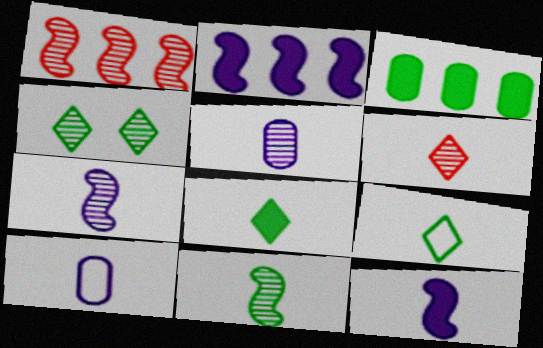[[1, 4, 5], 
[5, 6, 11]]